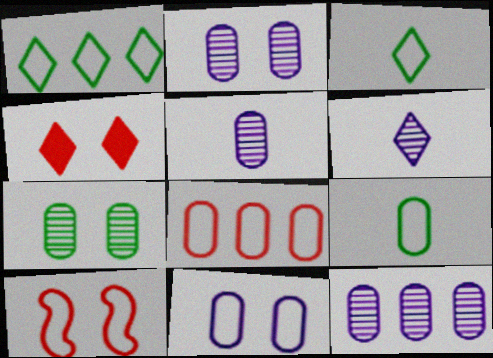[[1, 4, 6], 
[2, 5, 12], 
[8, 9, 11]]